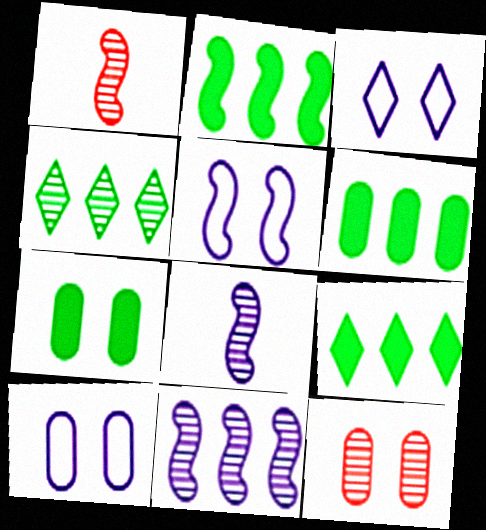[[1, 2, 5], 
[1, 3, 6], 
[1, 9, 10], 
[2, 6, 9], 
[3, 5, 10], 
[4, 8, 12], 
[7, 10, 12]]